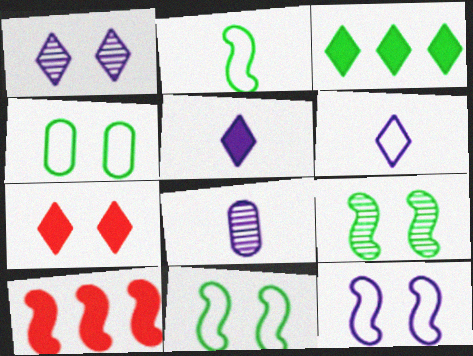[[3, 5, 7]]